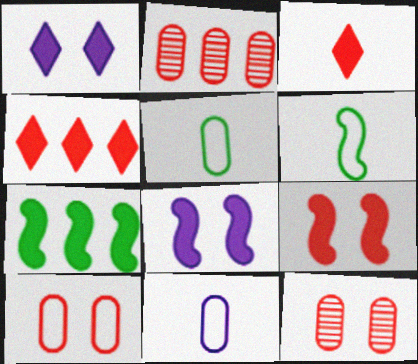[[1, 2, 6]]